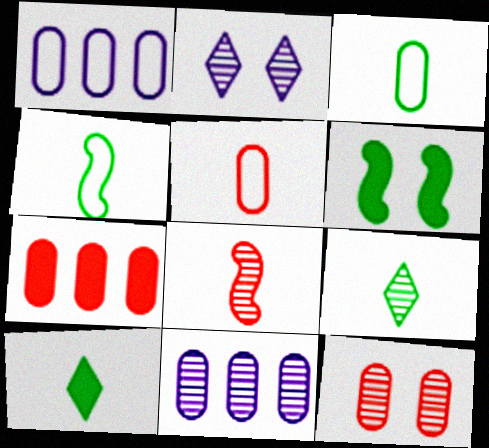[[2, 4, 7], 
[5, 7, 12]]